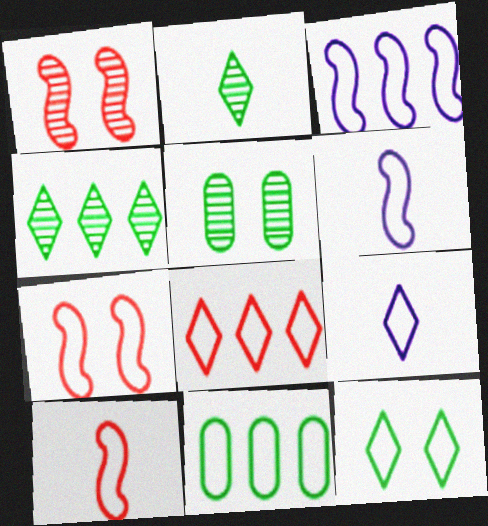[[3, 8, 11], 
[7, 9, 11], 
[8, 9, 12]]